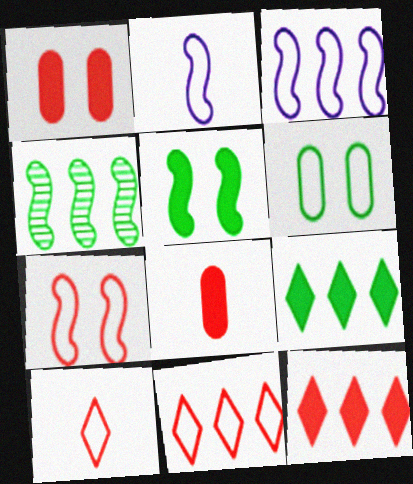[[2, 6, 11], 
[3, 6, 10]]